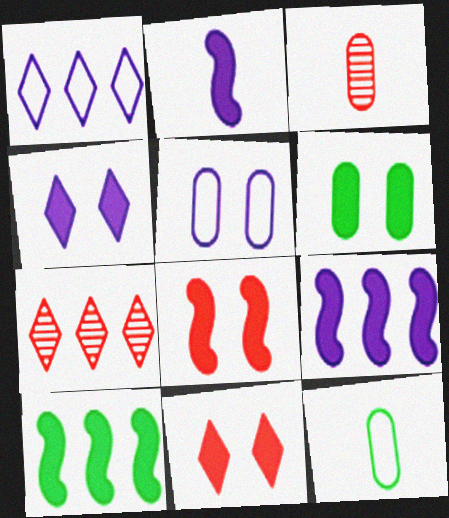[[2, 8, 10], 
[4, 6, 8]]